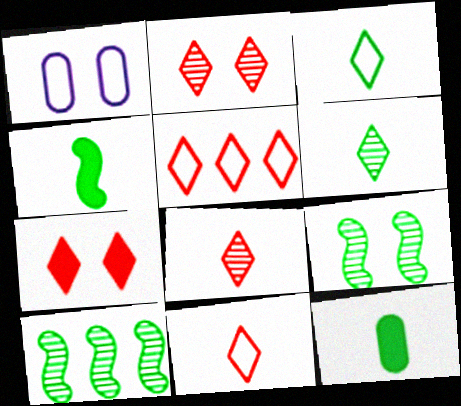[[1, 7, 9], 
[5, 7, 8]]